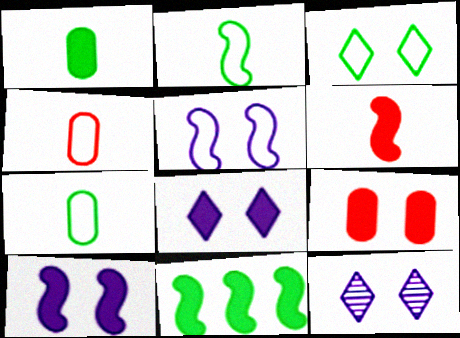[[4, 11, 12], 
[6, 10, 11]]